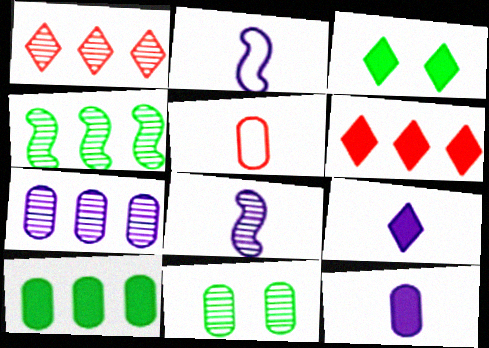[[1, 4, 7], 
[1, 8, 11], 
[2, 6, 11], 
[3, 6, 9]]